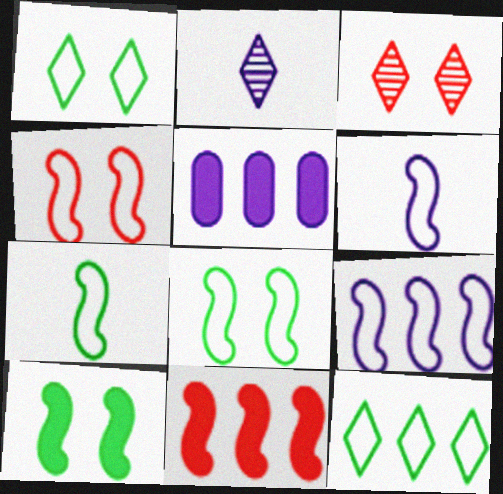[[3, 5, 7], 
[4, 7, 9]]